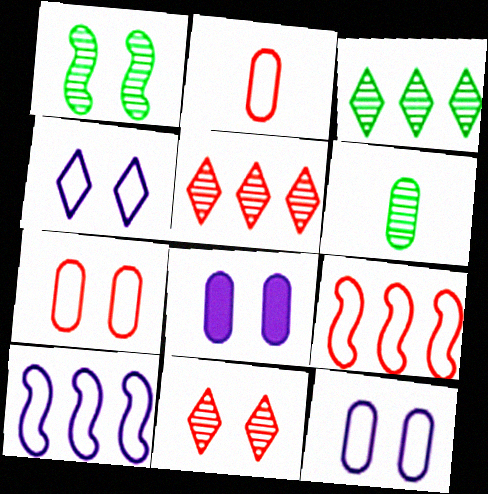[[1, 3, 6]]